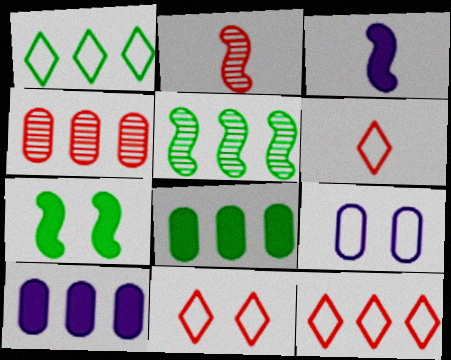[[1, 5, 8], 
[5, 10, 12], 
[6, 11, 12]]